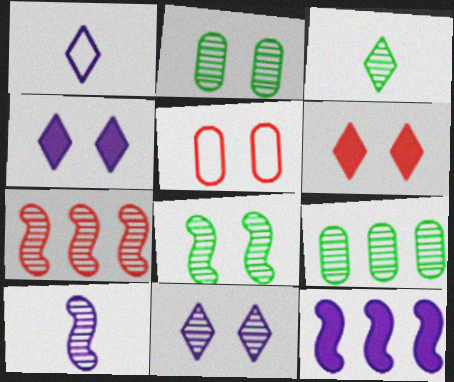[[3, 5, 12], 
[3, 8, 9], 
[4, 5, 8], 
[7, 8, 10]]